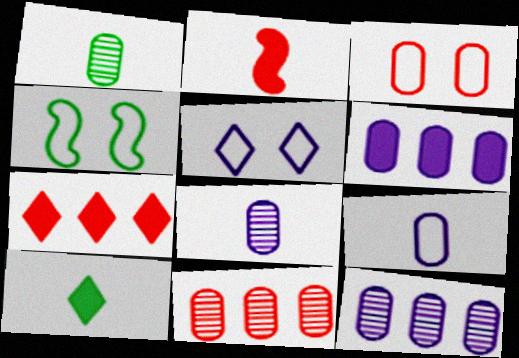[[1, 3, 6], 
[3, 4, 5], 
[4, 7, 8]]